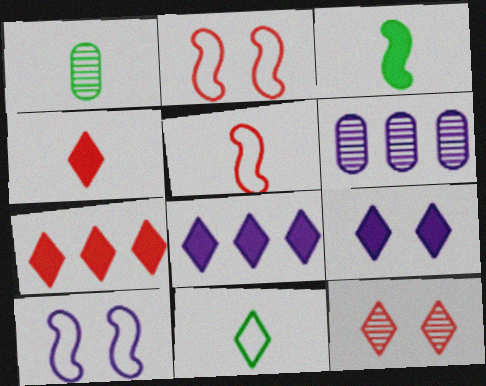[[1, 2, 8], 
[1, 3, 11], 
[1, 7, 10], 
[8, 11, 12]]